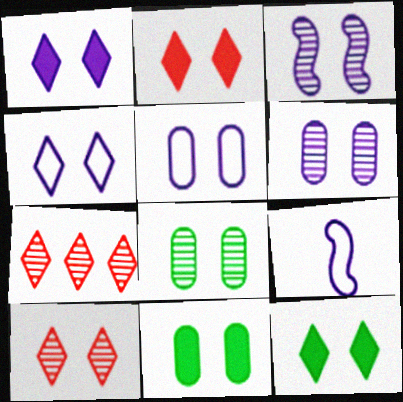[[1, 2, 12], 
[1, 3, 5], 
[3, 8, 10], 
[4, 10, 12], 
[7, 9, 11]]